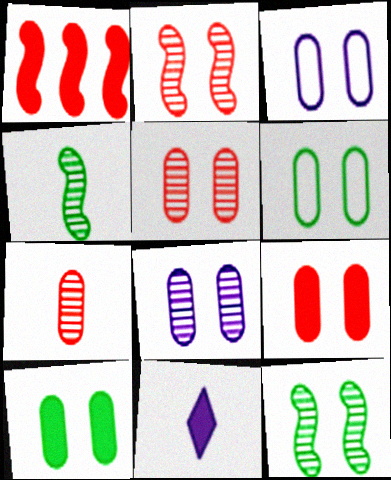[[1, 10, 11], 
[3, 5, 10], 
[6, 8, 9]]